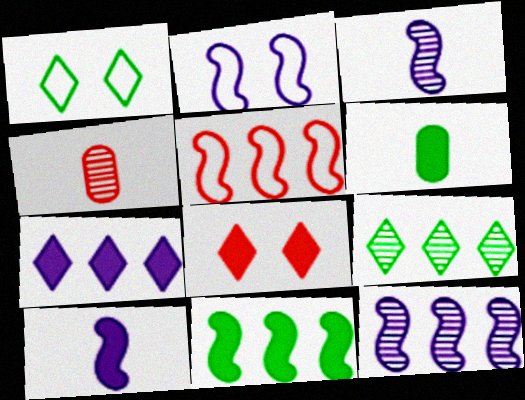[[2, 10, 12], 
[4, 5, 8], 
[5, 11, 12]]